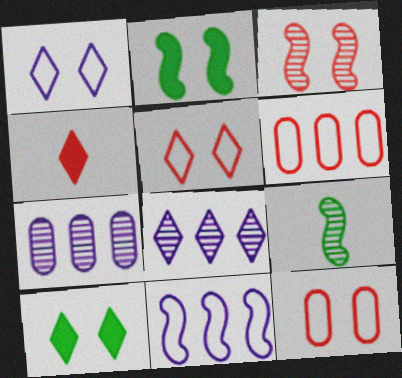[[3, 4, 6]]